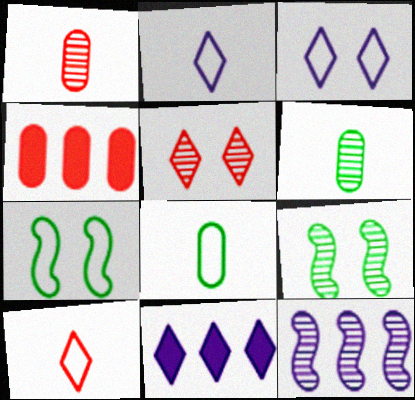[[1, 7, 11], 
[2, 4, 9], 
[5, 6, 12]]